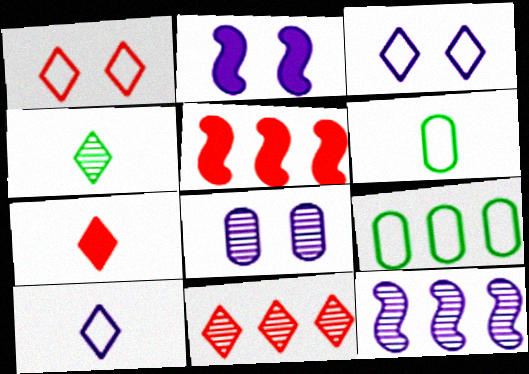[[1, 7, 11], 
[2, 3, 8], 
[2, 6, 11], 
[4, 7, 10]]